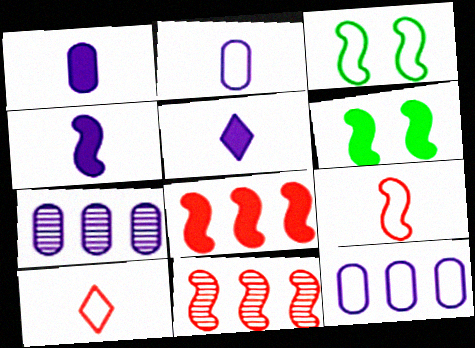[[1, 4, 5], 
[3, 4, 11], 
[3, 10, 12], 
[4, 6, 8], 
[6, 7, 10]]